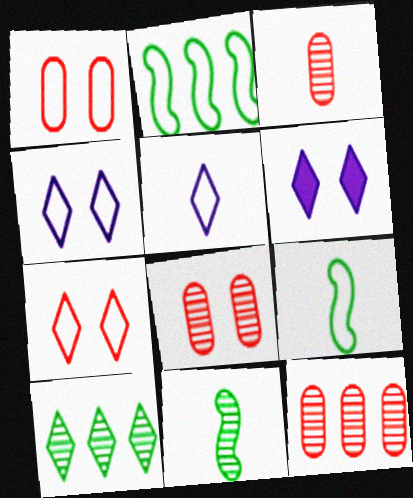[[1, 2, 5], 
[2, 3, 6], 
[3, 8, 12], 
[6, 9, 12]]